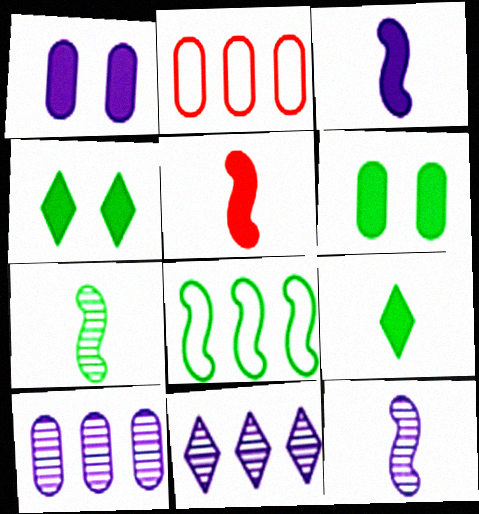[[2, 4, 12]]